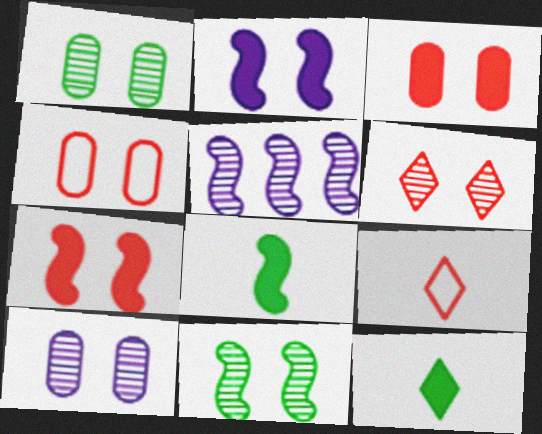[[4, 5, 12], 
[4, 6, 7], 
[6, 10, 11]]